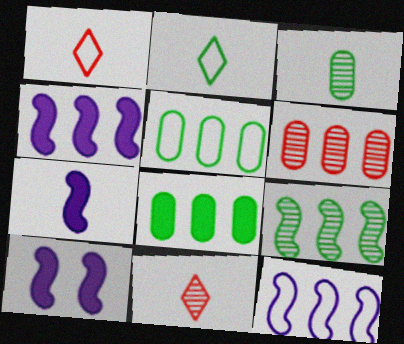[[1, 3, 7], 
[2, 6, 10], 
[4, 7, 10], 
[5, 10, 11]]